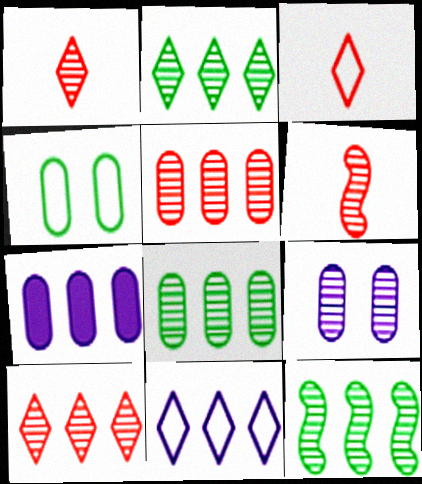[[1, 9, 12], 
[2, 6, 9], 
[2, 8, 12]]